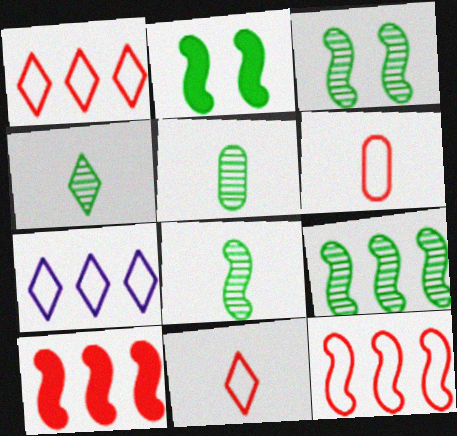[[3, 8, 9], 
[4, 5, 8]]